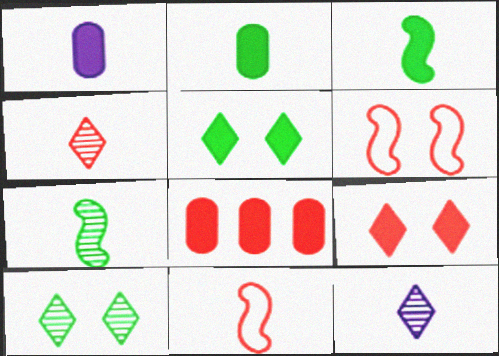[[2, 11, 12], 
[4, 6, 8]]